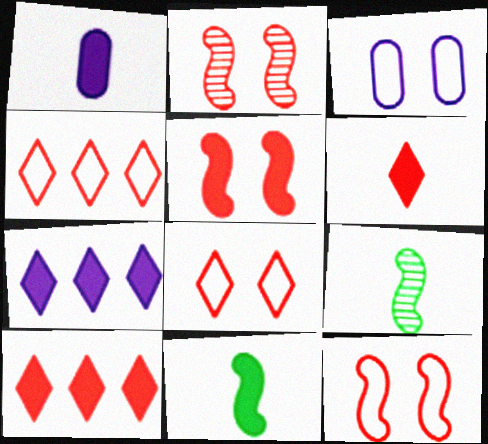[[1, 6, 11], 
[2, 5, 12], 
[3, 9, 10]]